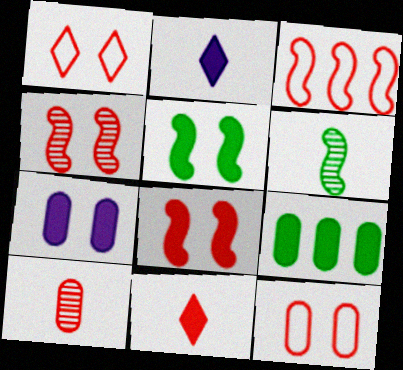[[2, 8, 9]]